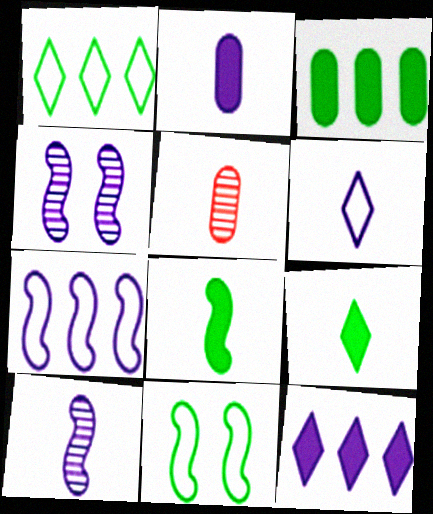[[2, 6, 10], 
[5, 6, 8], 
[5, 11, 12]]